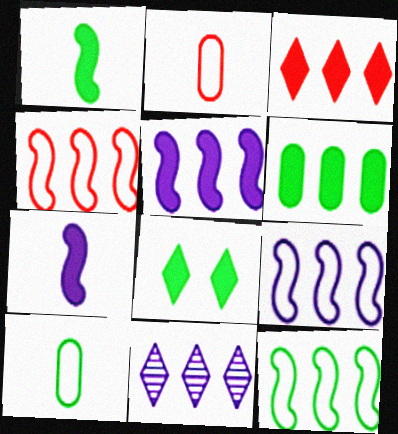[[1, 6, 8], 
[3, 5, 6], 
[4, 6, 11], 
[4, 9, 12]]